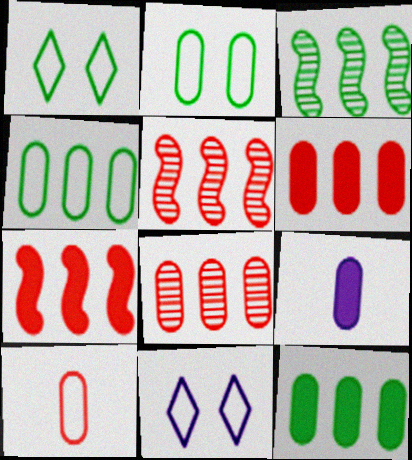[[1, 5, 9], 
[2, 8, 9]]